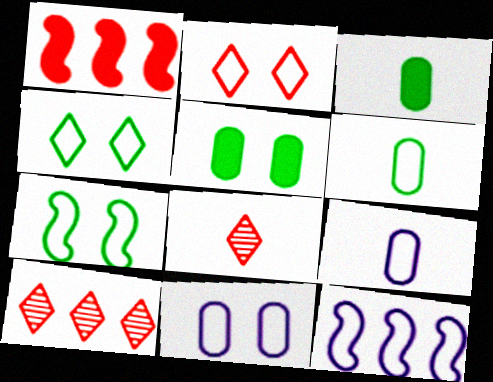[[2, 6, 12], 
[2, 7, 11], 
[5, 8, 12]]